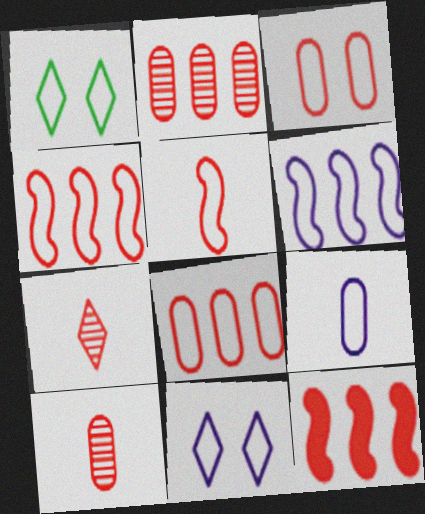[[1, 4, 9], 
[3, 7, 12], 
[6, 9, 11]]